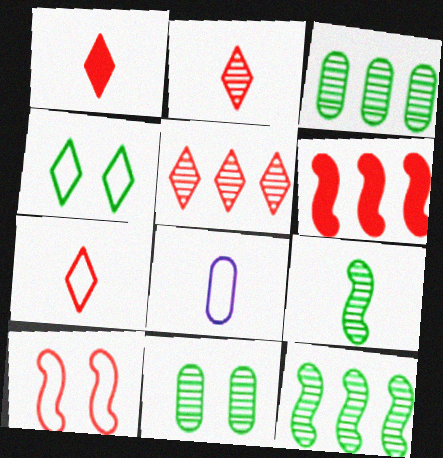[[1, 2, 7], 
[1, 8, 9]]